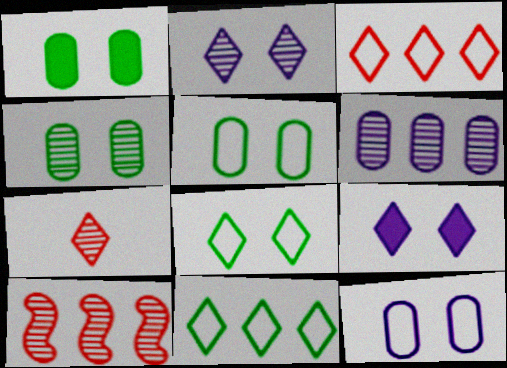[[1, 4, 5], 
[7, 9, 11]]